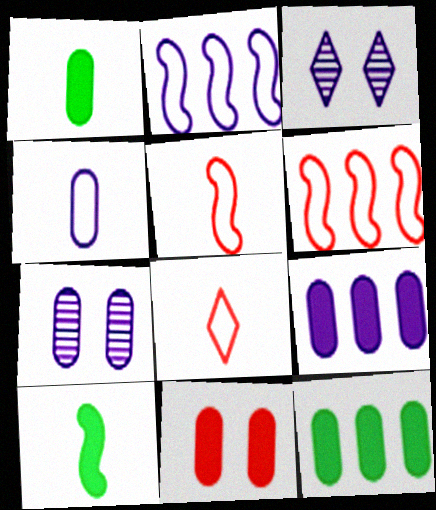[[1, 3, 6], 
[1, 9, 11], 
[3, 5, 12], 
[4, 7, 9]]